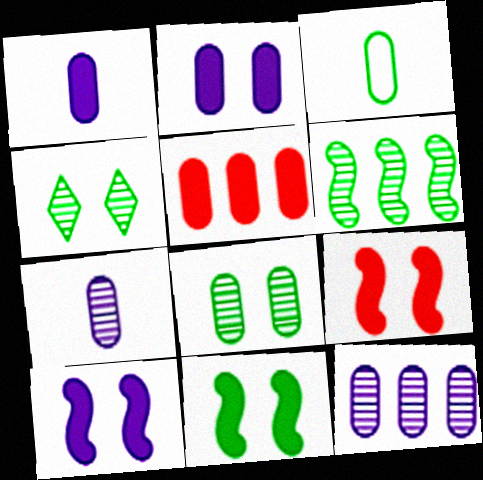[[9, 10, 11]]